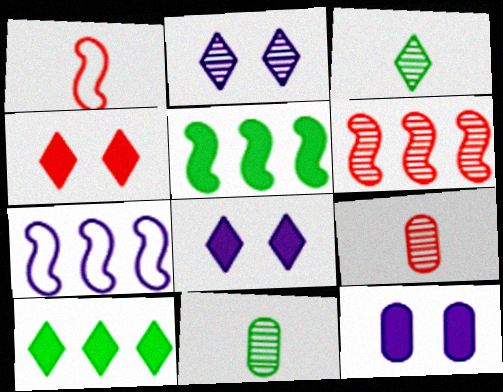[[2, 6, 11], 
[4, 7, 11], 
[5, 6, 7]]